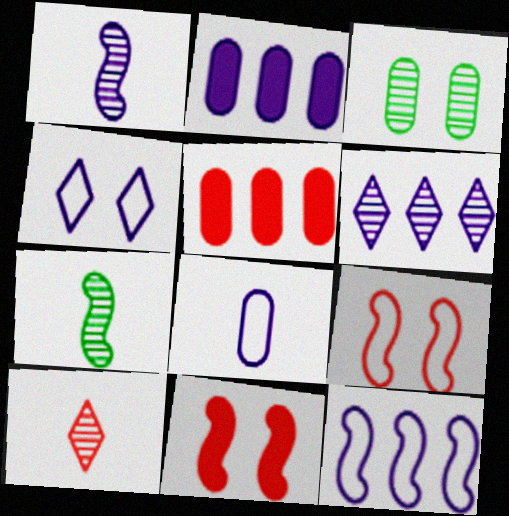[[1, 2, 4], 
[2, 6, 12], 
[3, 4, 11], 
[3, 5, 8], 
[4, 5, 7], 
[4, 8, 12], 
[5, 9, 10], 
[7, 11, 12]]